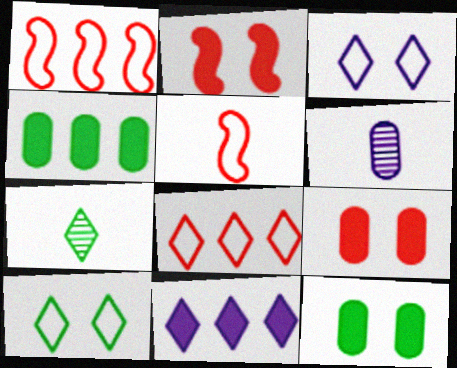[]